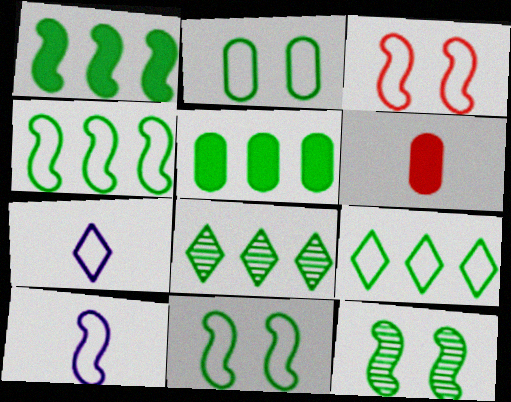[[3, 4, 10], 
[4, 5, 8]]